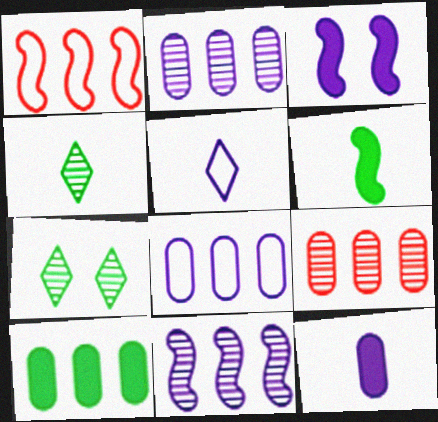[[1, 7, 12], 
[2, 3, 5], 
[8, 9, 10]]